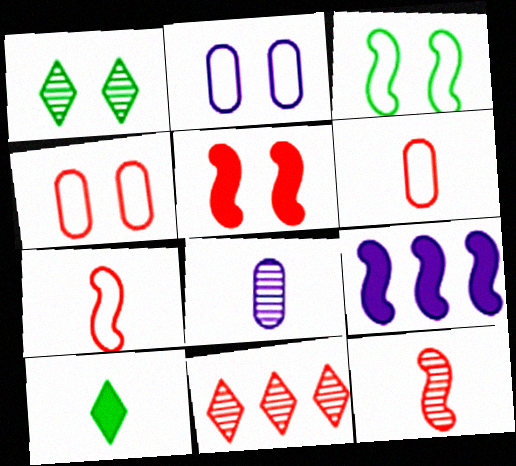[[1, 2, 5], 
[1, 6, 9], 
[3, 9, 12], 
[5, 6, 11], 
[7, 8, 10]]